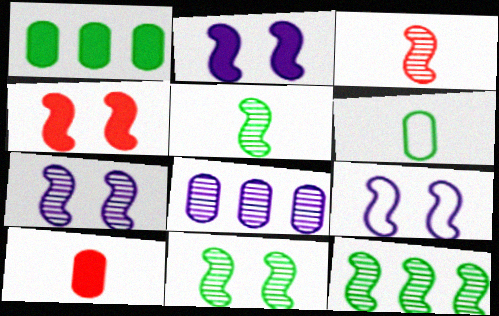[[2, 7, 9], 
[3, 7, 12], 
[4, 9, 11], 
[5, 11, 12]]